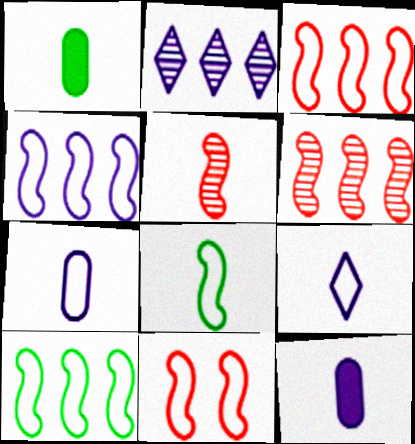[[1, 2, 11], 
[1, 5, 9], 
[3, 4, 10], 
[4, 8, 11]]